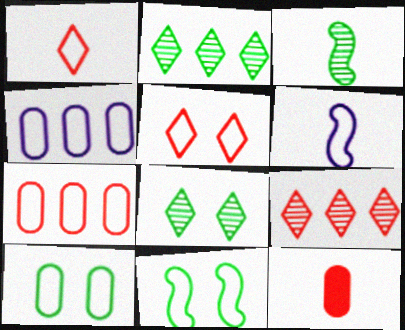[[1, 4, 11]]